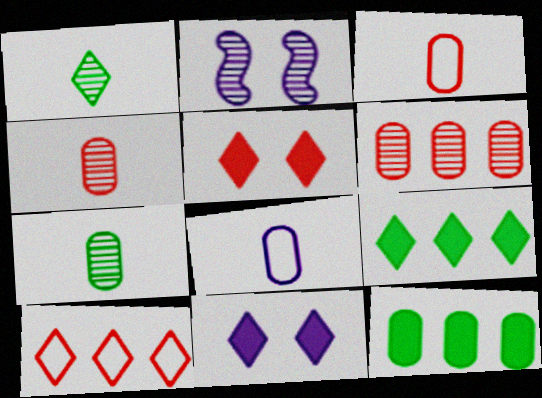[[1, 2, 6], 
[1, 10, 11], 
[2, 3, 9]]